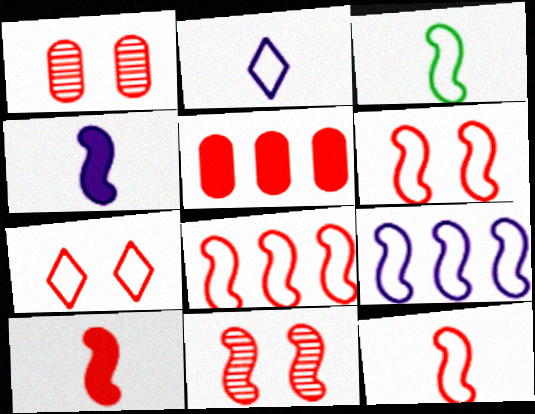[[3, 6, 9], 
[6, 8, 12], 
[8, 10, 11]]